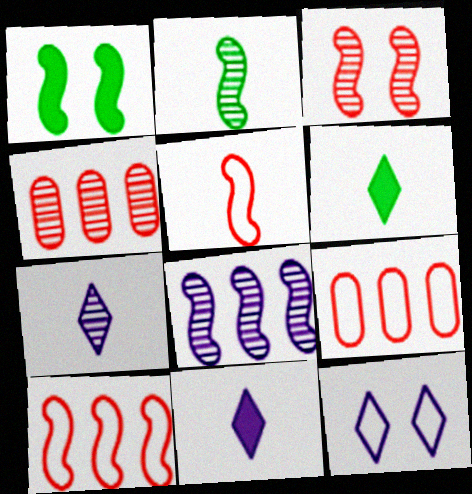[[1, 5, 8], 
[1, 7, 9], 
[2, 3, 8]]